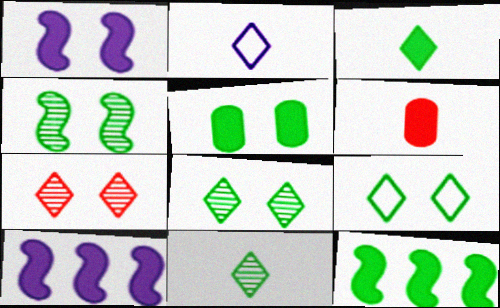[[3, 5, 12], 
[4, 5, 9]]